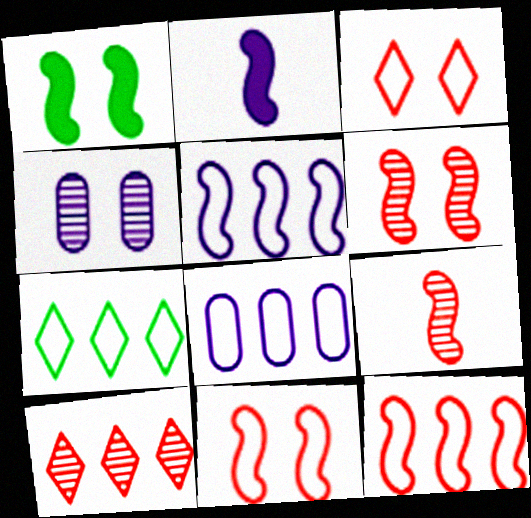[[1, 3, 4], 
[1, 5, 9], 
[7, 8, 12]]